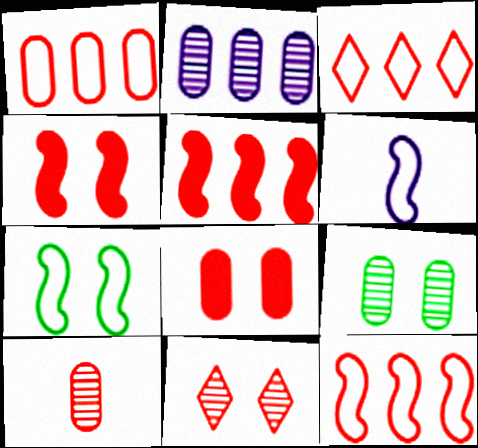[[1, 3, 12], 
[1, 8, 10], 
[2, 9, 10], 
[3, 4, 10], 
[6, 7, 12]]